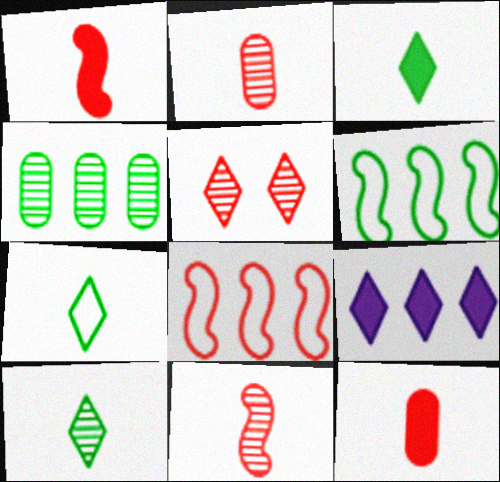[[3, 7, 10], 
[4, 8, 9], 
[5, 7, 9], 
[5, 8, 12]]